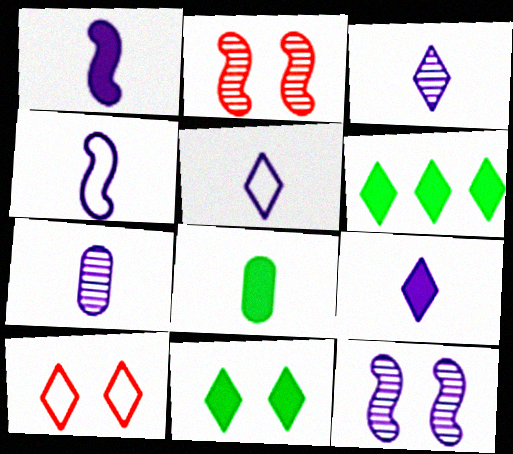[[1, 5, 7], 
[3, 5, 9], 
[3, 6, 10], 
[4, 7, 9]]